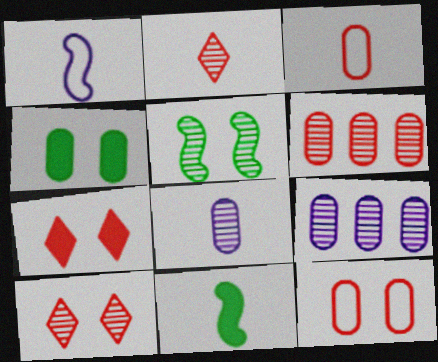[[2, 5, 9], 
[3, 4, 9]]